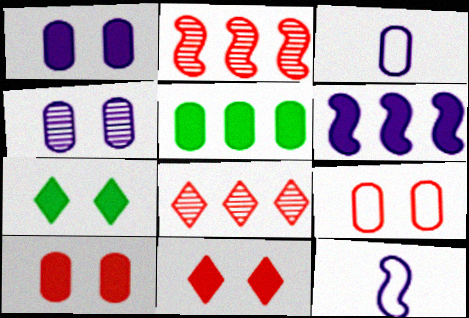[[2, 3, 7]]